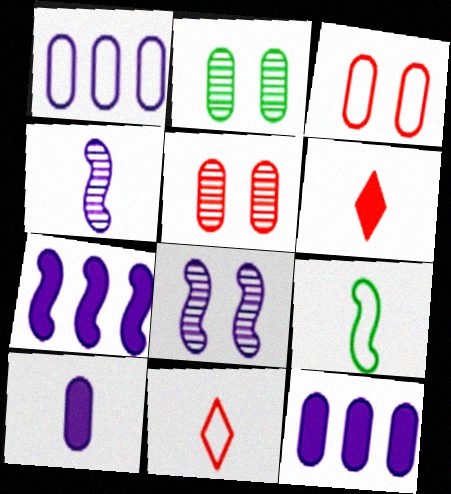[[2, 7, 11]]